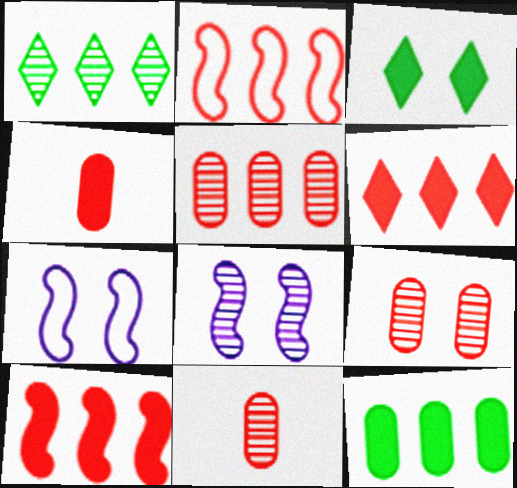[[1, 4, 7], 
[1, 8, 11], 
[2, 5, 6], 
[3, 7, 9], 
[5, 9, 11]]